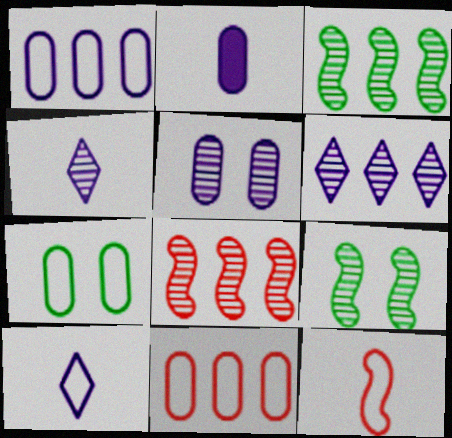[[1, 2, 5]]